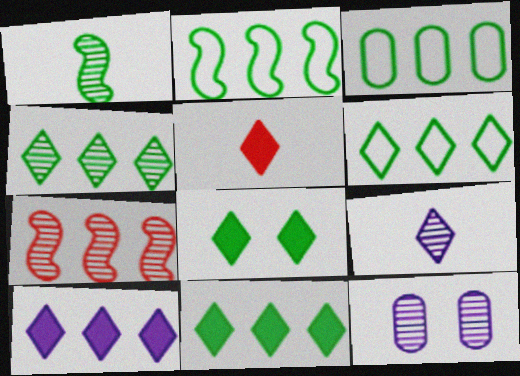[[1, 3, 8], 
[2, 3, 6], 
[2, 5, 12], 
[3, 7, 10], 
[4, 6, 11], 
[5, 8, 10]]